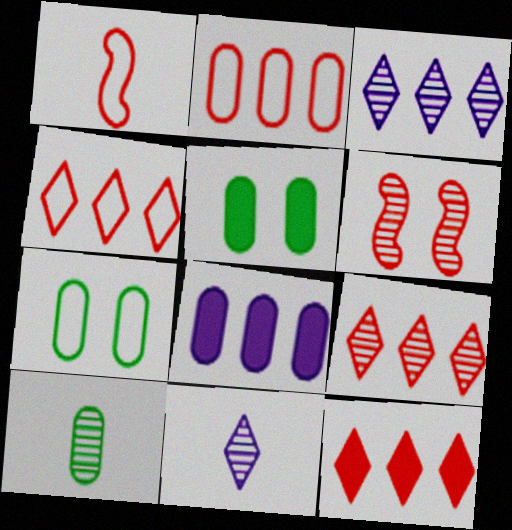[[1, 3, 5], 
[3, 6, 10], 
[4, 9, 12]]